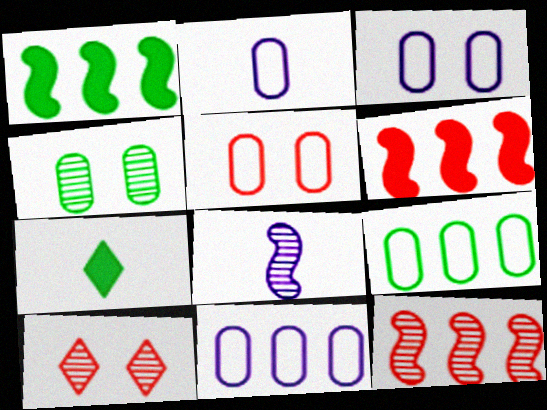[[1, 2, 10], 
[2, 3, 11], 
[2, 5, 9], 
[3, 7, 12]]